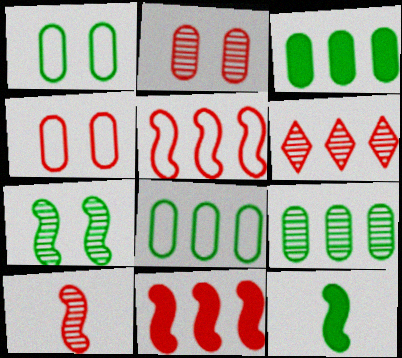[[2, 6, 10], 
[3, 8, 9]]